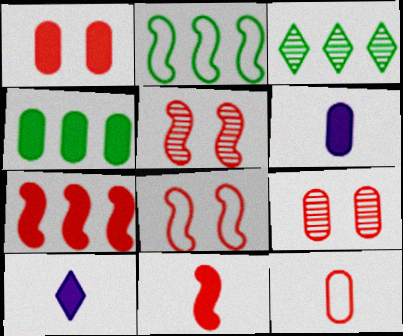[[1, 4, 6], 
[2, 3, 4], 
[2, 9, 10], 
[3, 6, 8]]